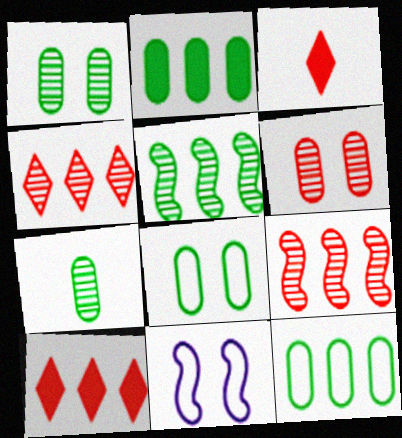[[2, 7, 8], 
[7, 10, 11]]